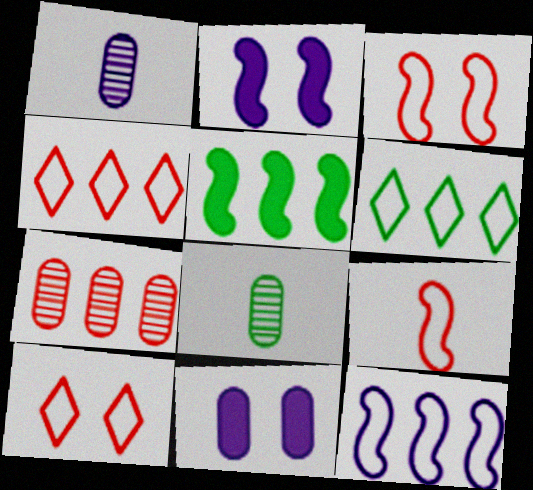[[1, 5, 10], 
[2, 4, 8]]